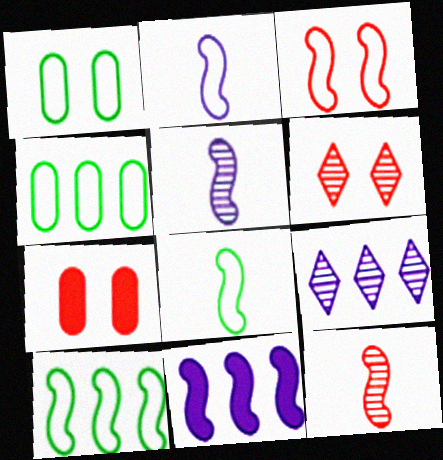[[2, 3, 10], 
[3, 6, 7], 
[7, 8, 9]]